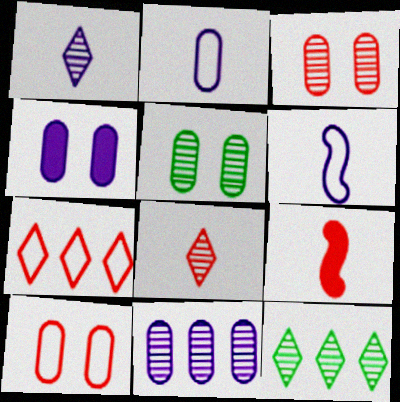[[2, 4, 11], 
[3, 7, 9], 
[4, 5, 10]]